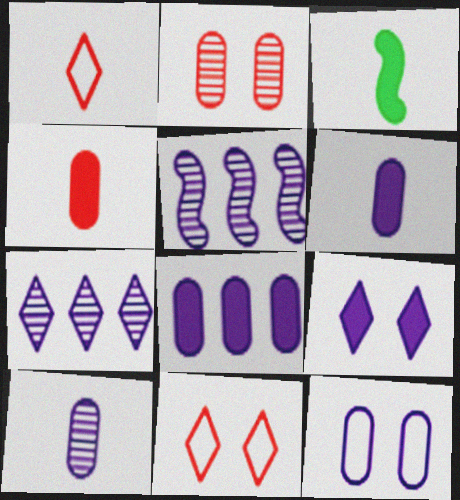[[1, 3, 10], 
[8, 10, 12]]